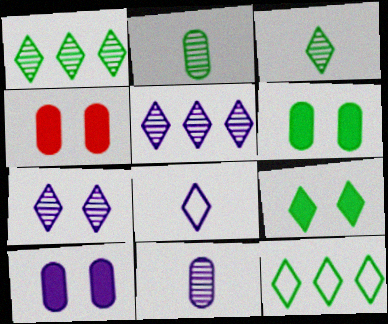[[3, 9, 12], 
[4, 6, 10]]